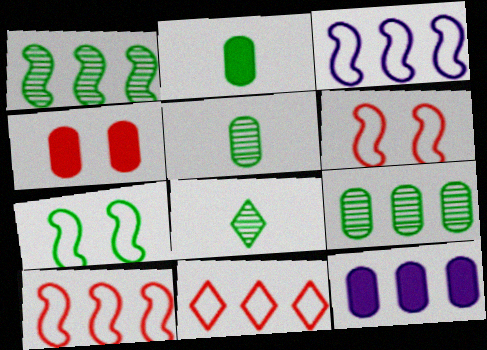[[1, 11, 12], 
[2, 4, 12], 
[3, 4, 8], 
[6, 8, 12]]